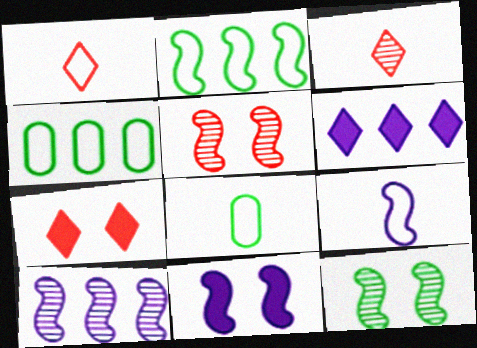[[1, 8, 9], 
[3, 4, 11], 
[5, 6, 8], 
[7, 8, 10], 
[9, 10, 11]]